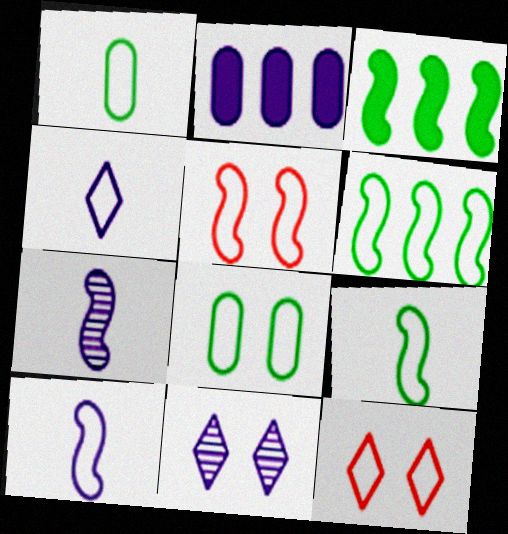[[2, 10, 11], 
[3, 5, 7], 
[5, 6, 10]]